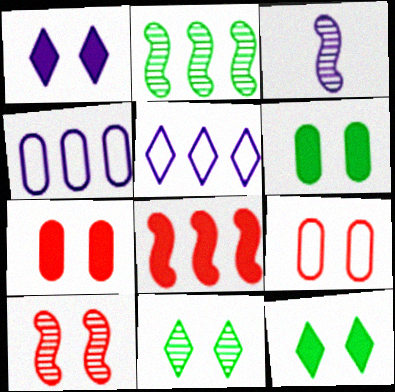[[1, 3, 4], 
[2, 3, 10]]